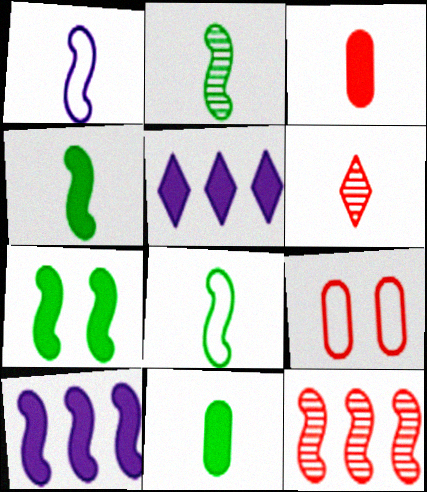[[1, 6, 11], 
[1, 7, 12], 
[2, 4, 8], 
[2, 5, 9], 
[3, 5, 7]]